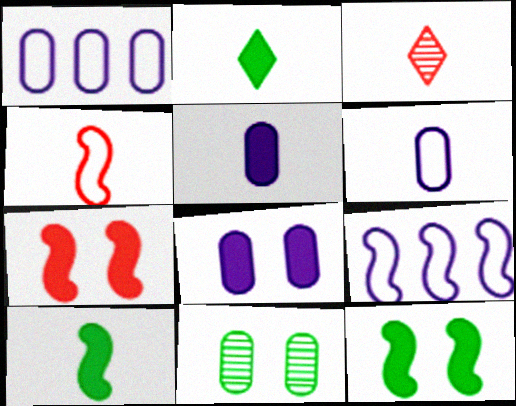[[1, 3, 12], 
[3, 6, 10]]